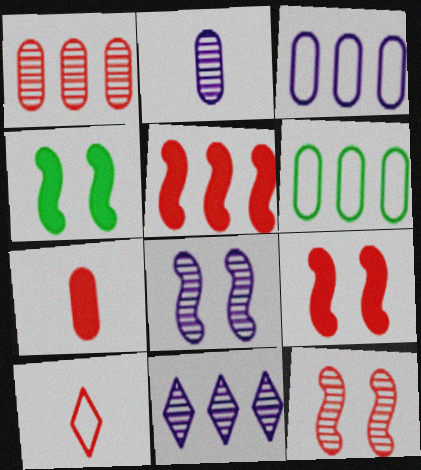[[1, 9, 10], 
[2, 8, 11], 
[5, 6, 11]]